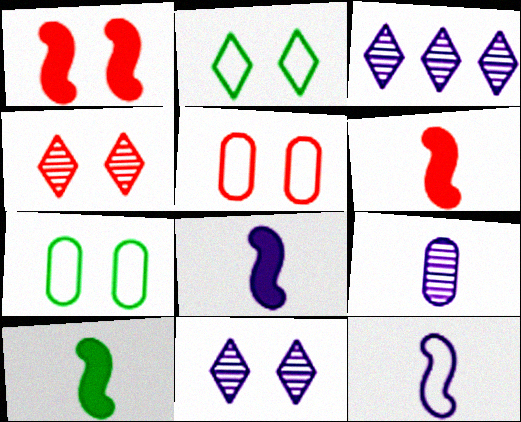[[1, 4, 5], 
[1, 7, 11], 
[3, 5, 10], 
[3, 6, 7], 
[6, 8, 10]]